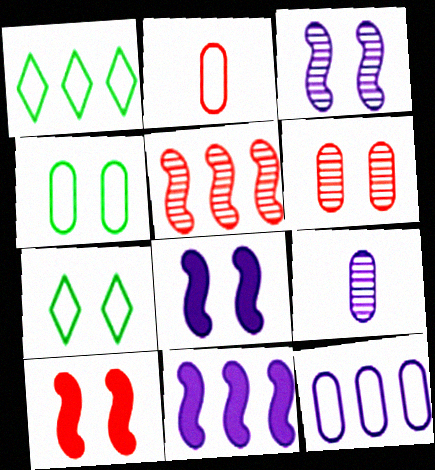[[1, 9, 10], 
[2, 4, 12], 
[6, 7, 8]]